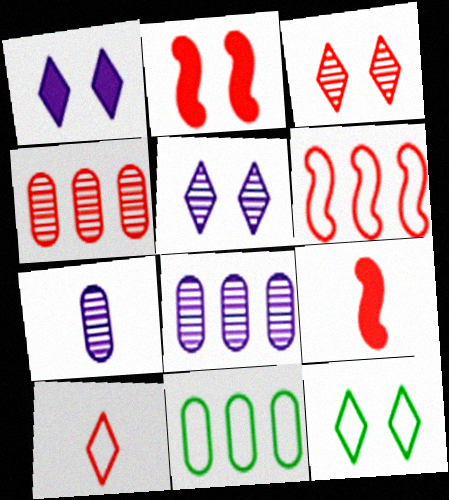[[1, 3, 12], 
[2, 4, 10], 
[5, 9, 11], 
[8, 9, 12]]